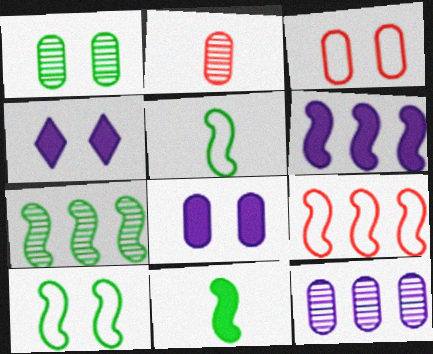[[1, 2, 12], 
[1, 3, 8], 
[6, 7, 9], 
[7, 10, 11]]